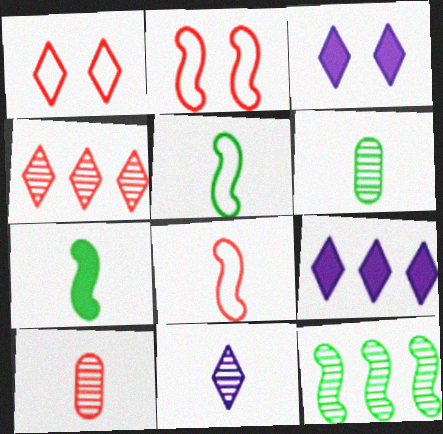[[2, 6, 9]]